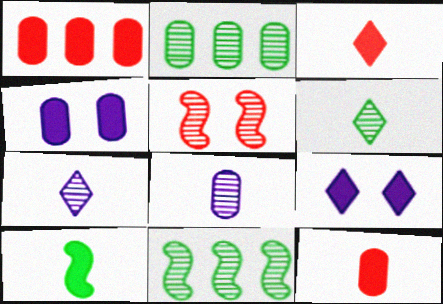[[1, 9, 10], 
[2, 5, 7]]